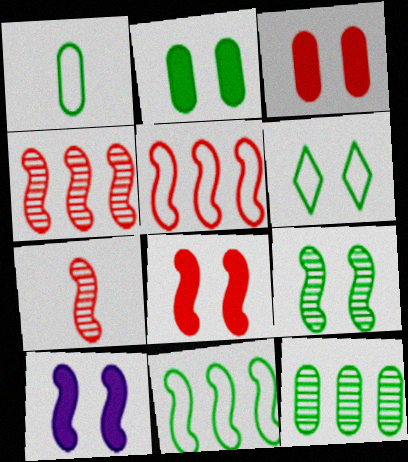[[1, 2, 12], 
[1, 6, 11], 
[2, 6, 9], 
[5, 7, 8], 
[7, 10, 11]]